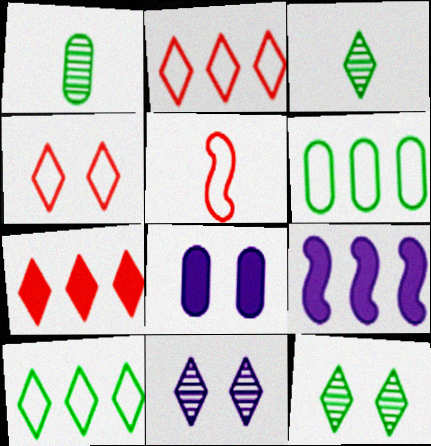[[1, 4, 9]]